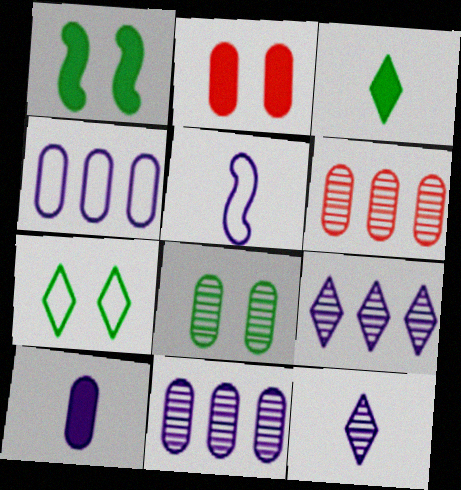[[1, 7, 8], 
[5, 10, 12]]